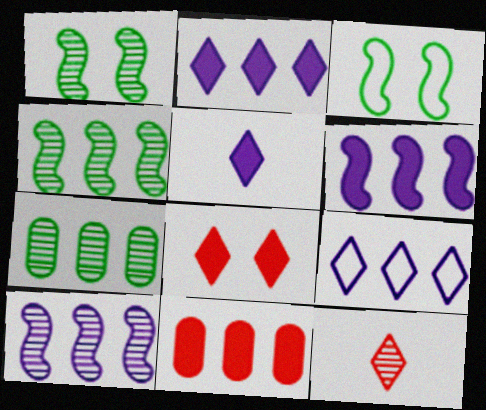[[4, 9, 11]]